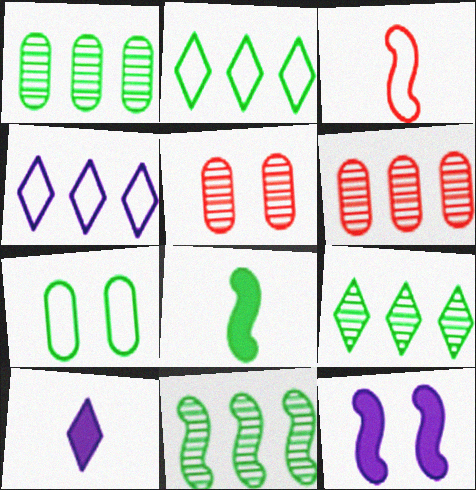[[1, 9, 11], 
[3, 4, 7], 
[3, 11, 12], 
[4, 5, 8], 
[7, 8, 9]]